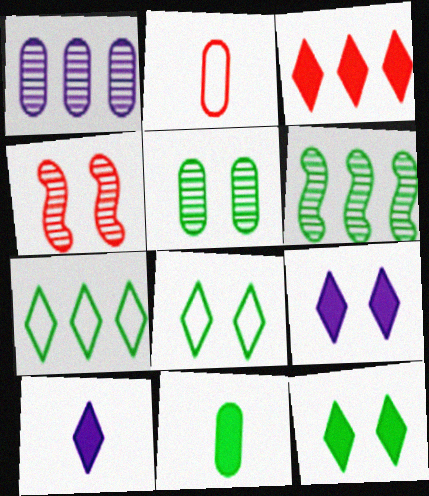[[2, 3, 4], 
[2, 6, 9], 
[3, 10, 12], 
[6, 8, 11]]